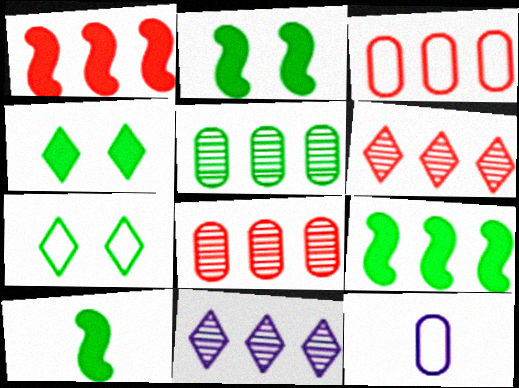[[1, 3, 6], 
[2, 6, 12], 
[2, 9, 10], 
[3, 9, 11], 
[5, 7, 10]]